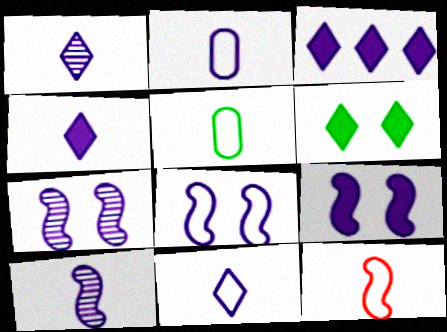[[1, 4, 11], 
[2, 3, 7], 
[2, 4, 10], 
[5, 11, 12], 
[7, 8, 9]]